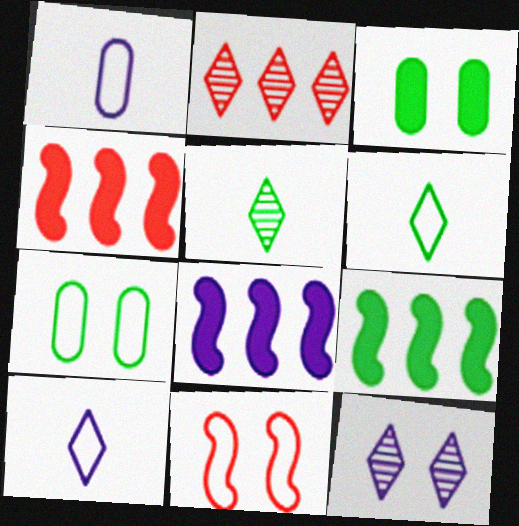[[1, 8, 12], 
[2, 5, 12], 
[3, 11, 12], 
[4, 8, 9], 
[5, 7, 9]]